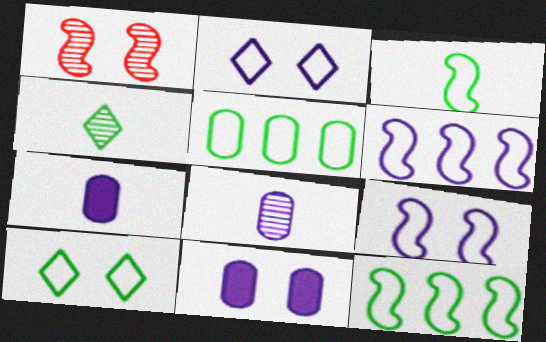[[1, 10, 11], 
[3, 5, 10]]